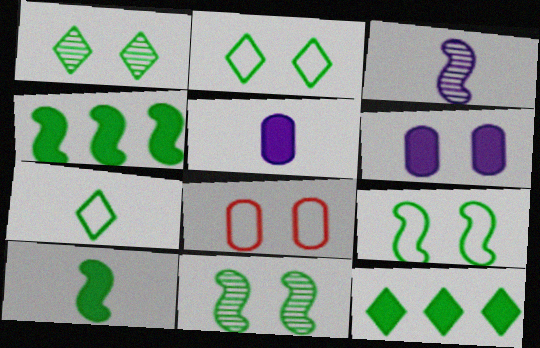[[1, 7, 12], 
[3, 8, 12]]